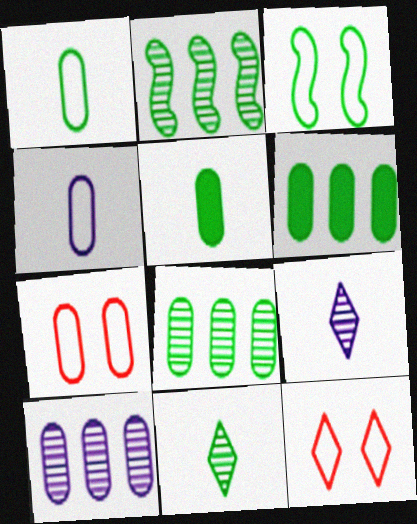[[3, 6, 11], 
[5, 7, 10]]